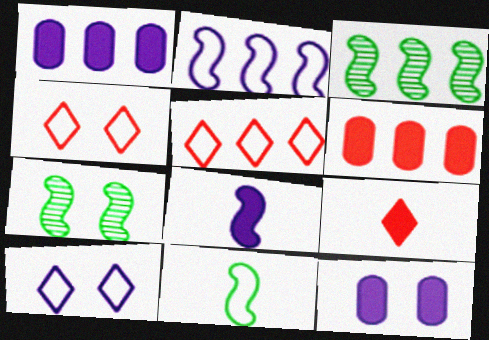[[1, 3, 5], 
[4, 7, 12]]